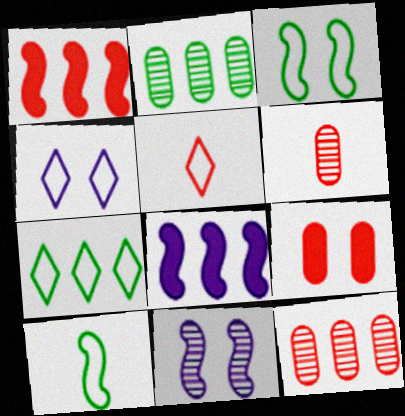[[1, 10, 11], 
[4, 5, 7], 
[7, 8, 12]]